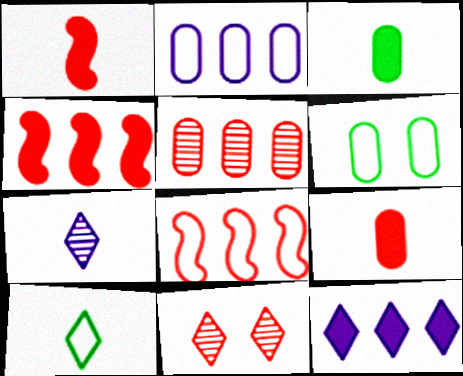[[4, 6, 7], 
[8, 9, 11], 
[10, 11, 12]]